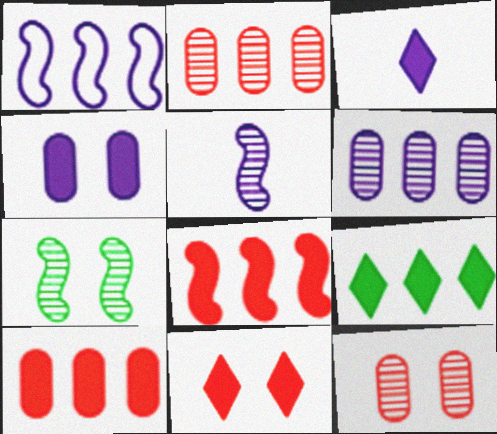[[1, 2, 9], 
[3, 9, 11]]